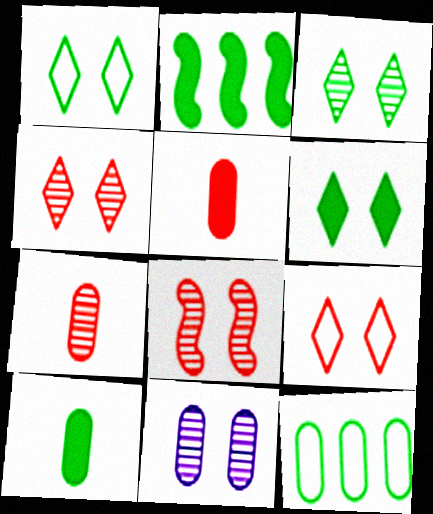[[1, 3, 6], 
[2, 6, 10], 
[3, 8, 11], 
[5, 11, 12]]